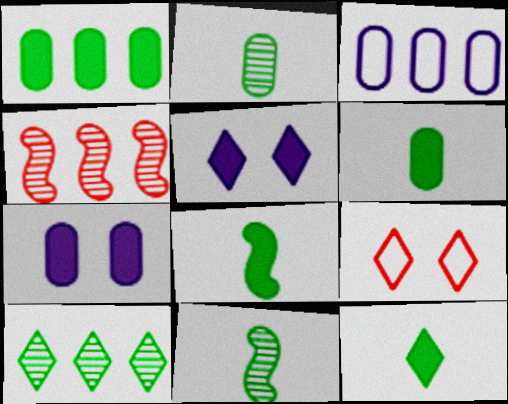[[6, 8, 12]]